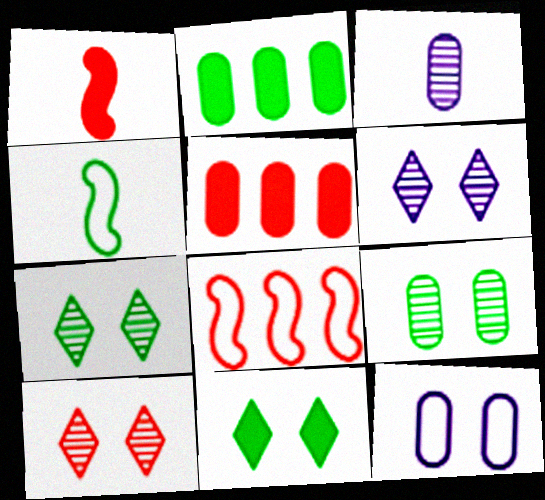[[2, 4, 7], 
[3, 8, 11], 
[4, 5, 6], 
[6, 7, 10]]